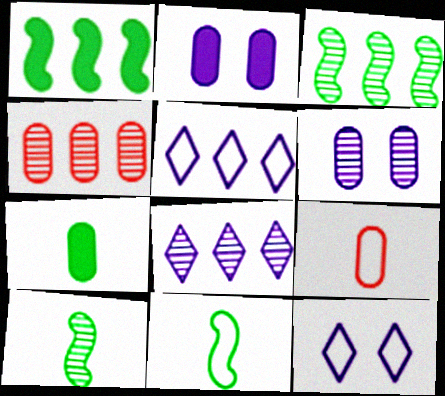[[1, 4, 5], 
[3, 4, 8]]